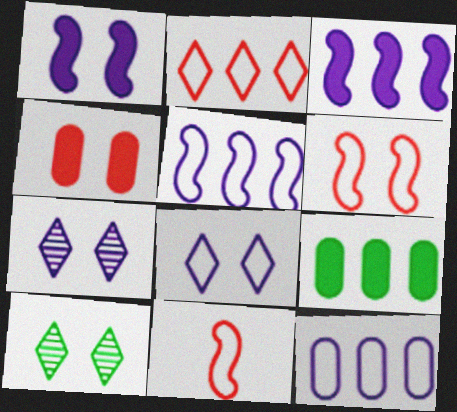[[7, 9, 11]]